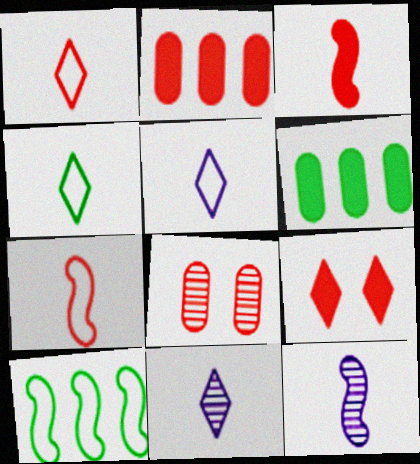[[1, 4, 5], 
[2, 3, 9]]